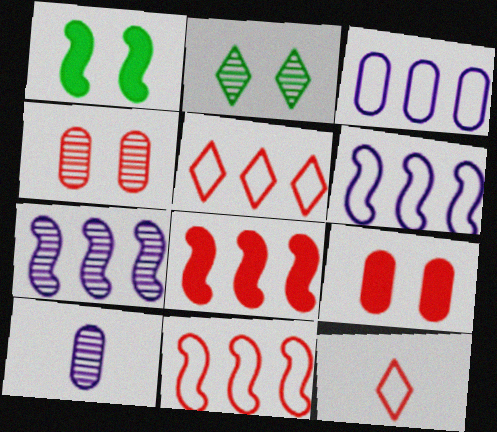[[1, 5, 10], 
[4, 8, 12]]